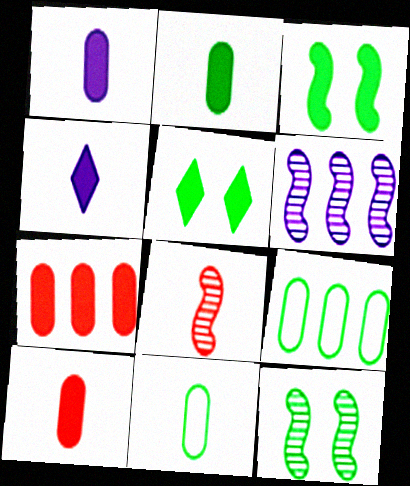[[1, 2, 10], 
[3, 4, 7], 
[4, 8, 11], 
[6, 8, 12]]